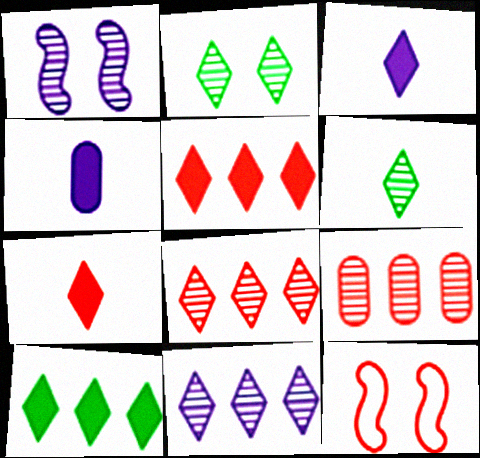[[1, 6, 9], 
[7, 9, 12]]